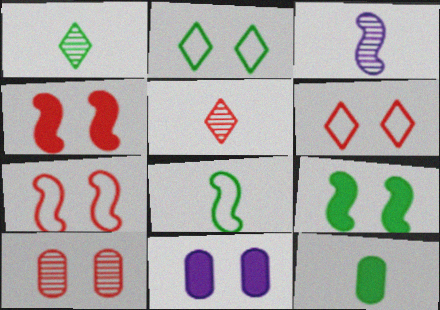[[1, 8, 12], 
[4, 6, 10]]